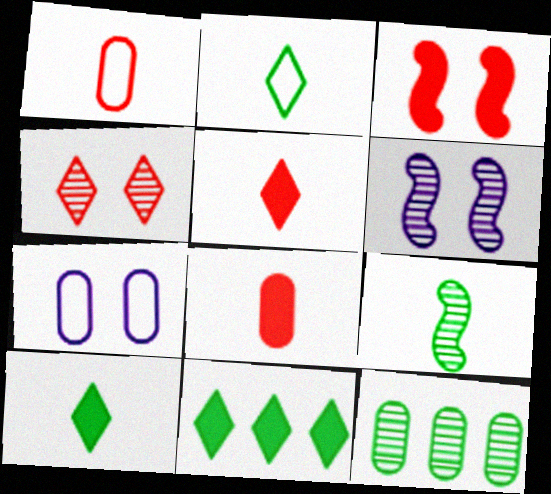[[1, 6, 11], 
[7, 8, 12]]